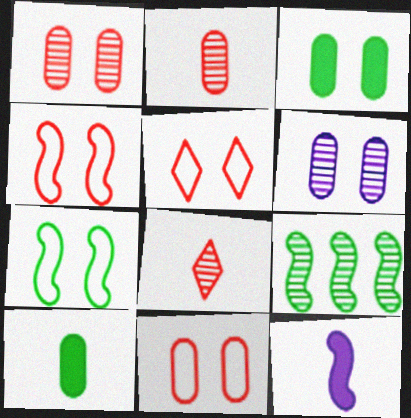[[3, 6, 11], 
[4, 5, 11], 
[4, 9, 12], 
[6, 8, 9]]